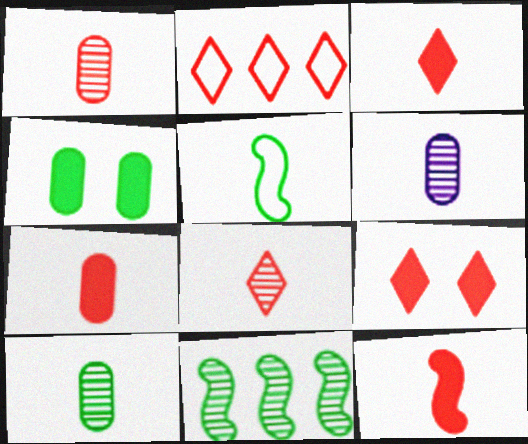[[1, 6, 10], 
[2, 8, 9], 
[3, 5, 6], 
[3, 7, 12]]